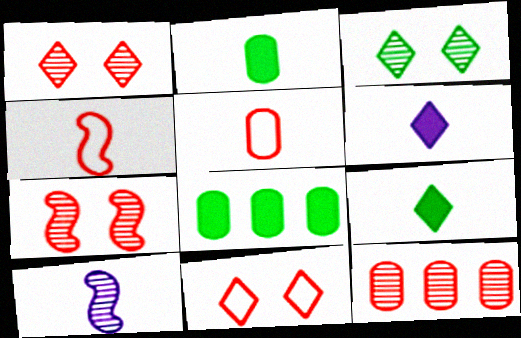[[3, 10, 12], 
[5, 9, 10], 
[8, 10, 11]]